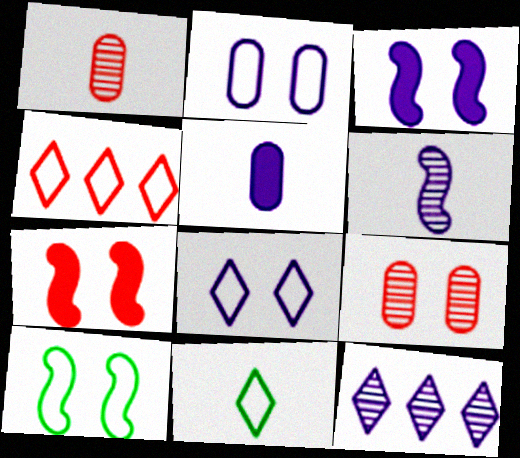[[1, 4, 7], 
[4, 8, 11]]